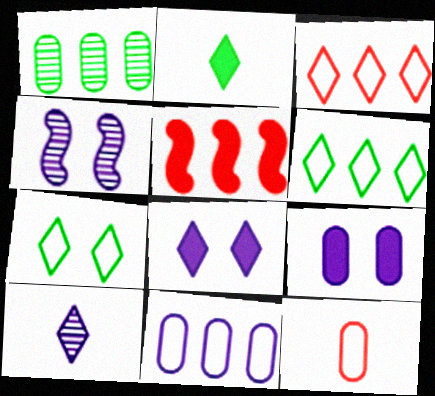[[1, 9, 12], 
[2, 5, 9]]